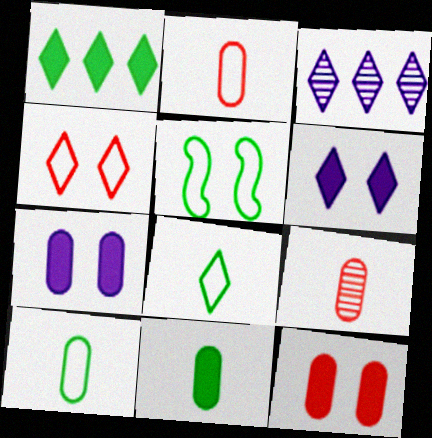[]